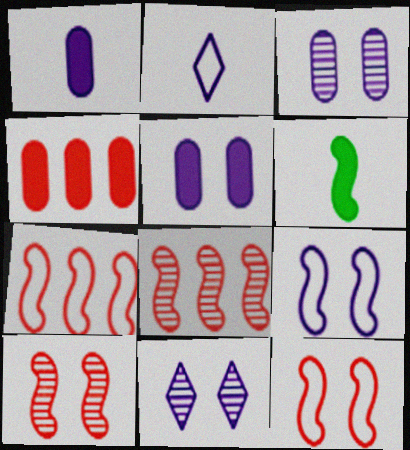[[5, 9, 11], 
[6, 8, 9]]